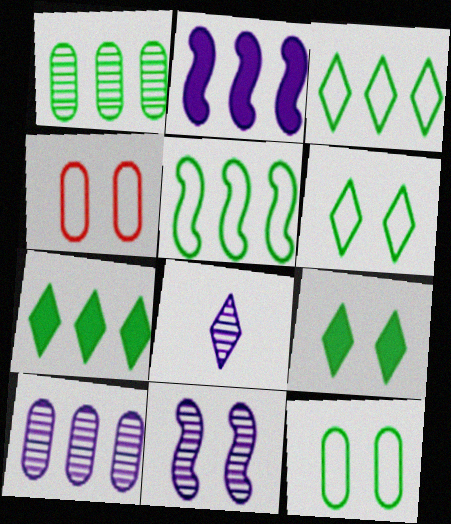[[1, 5, 7], 
[4, 9, 11], 
[8, 10, 11]]